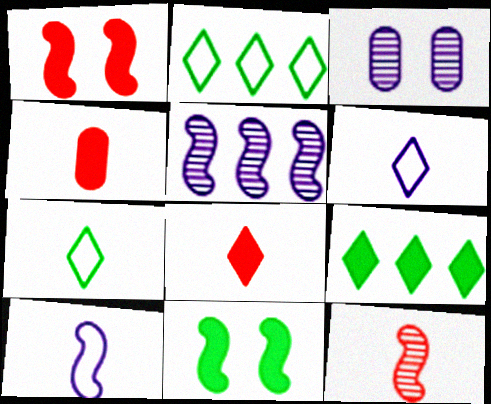[]